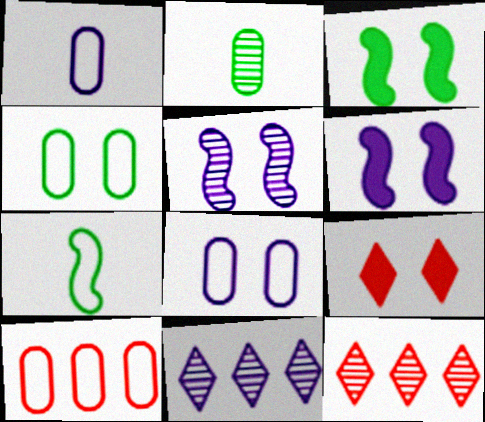[[1, 3, 12], 
[1, 4, 10], 
[1, 6, 11], 
[2, 5, 12], 
[4, 5, 9]]